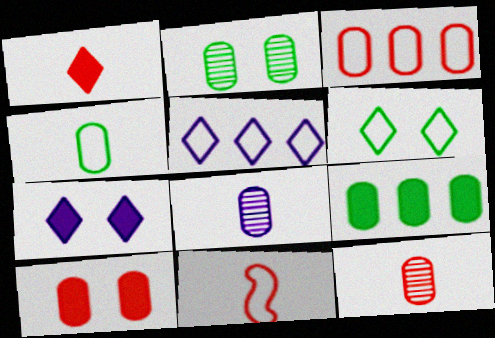[[1, 11, 12], 
[2, 4, 9], 
[3, 10, 12]]